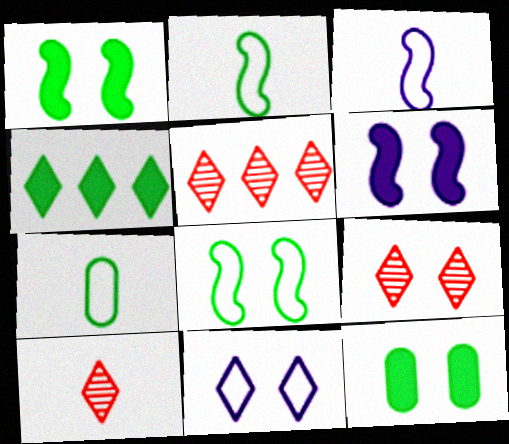[[3, 5, 12], 
[4, 10, 11], 
[5, 6, 7], 
[5, 9, 10]]